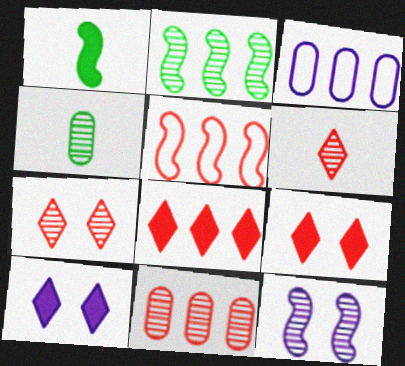[[1, 3, 7], 
[1, 5, 12], 
[2, 3, 8], 
[4, 5, 10], 
[5, 8, 11]]